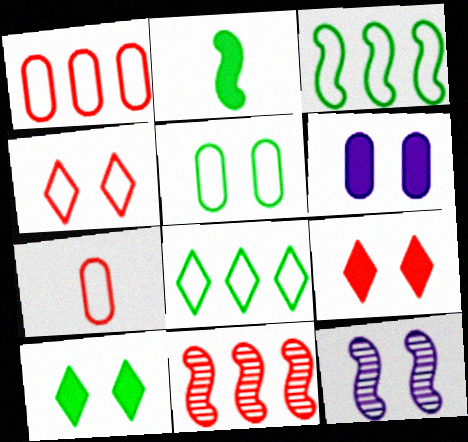[[5, 9, 12], 
[7, 9, 11]]